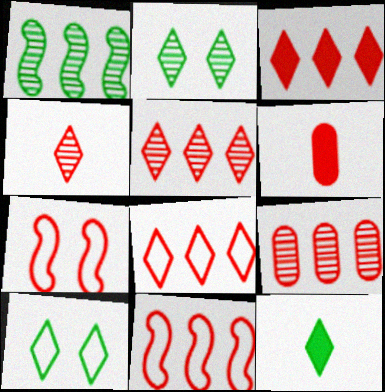[[3, 5, 8], 
[3, 9, 11], 
[5, 6, 7]]